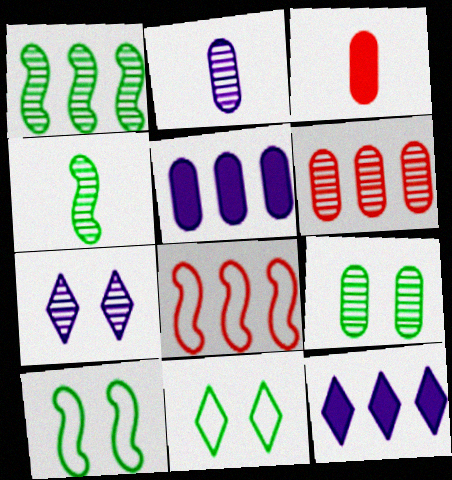[[2, 6, 9], 
[4, 6, 7]]